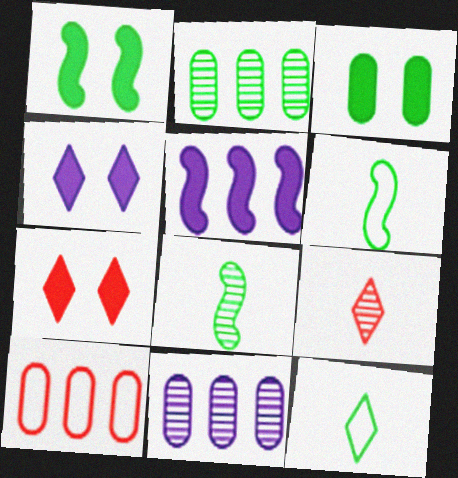[[1, 2, 12], 
[4, 8, 10], 
[6, 7, 11]]